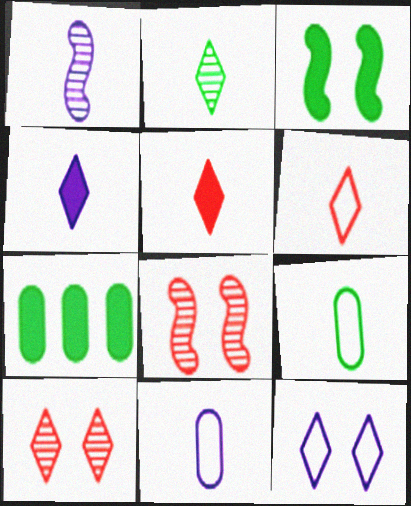[[1, 4, 11], 
[1, 5, 9], 
[2, 4, 6]]